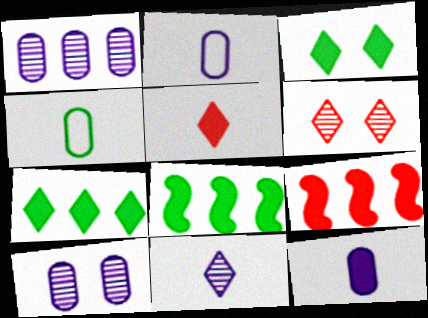[[2, 6, 8], 
[3, 9, 12]]